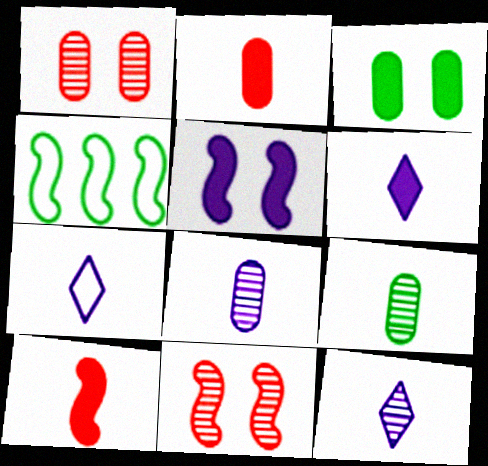[[1, 4, 6], 
[6, 7, 12], 
[7, 9, 10]]